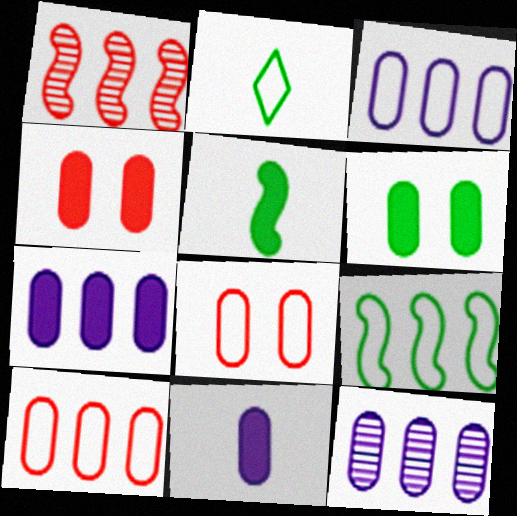[[3, 7, 12]]